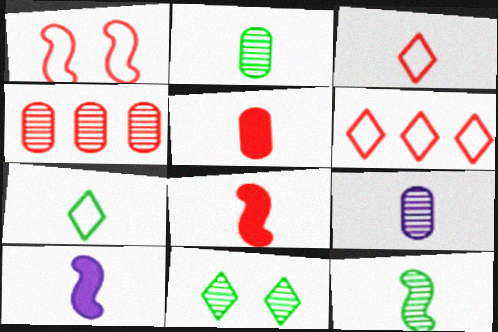[[2, 3, 10], 
[7, 8, 9]]